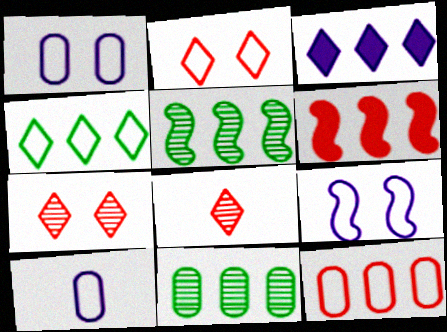[[3, 5, 12]]